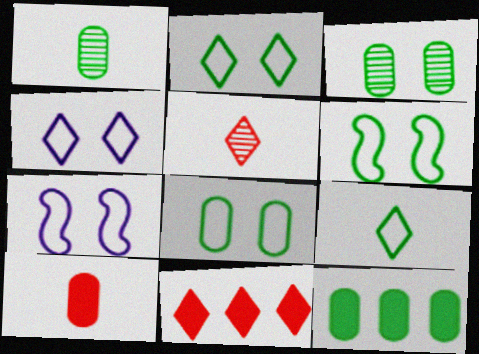[[1, 7, 11], 
[1, 8, 12], 
[2, 6, 8], 
[5, 7, 12]]